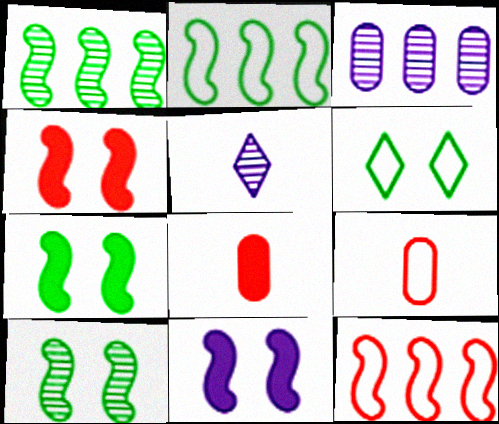[[4, 7, 11]]